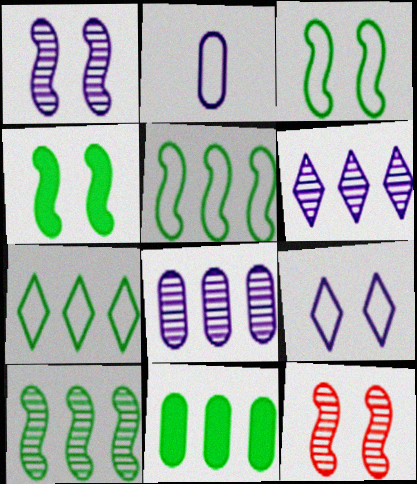[[7, 10, 11]]